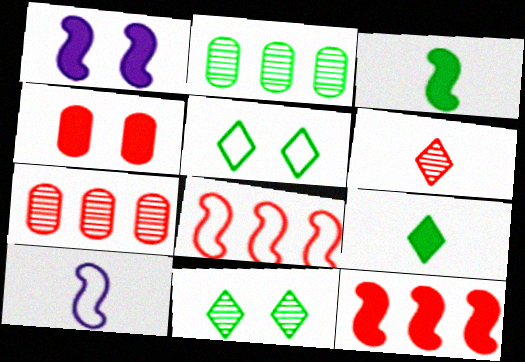[[1, 3, 12], 
[2, 3, 5], 
[4, 6, 8]]